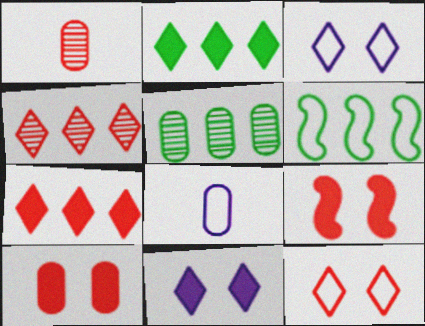[[1, 6, 11], 
[2, 5, 6], 
[5, 8, 10], 
[6, 8, 12]]